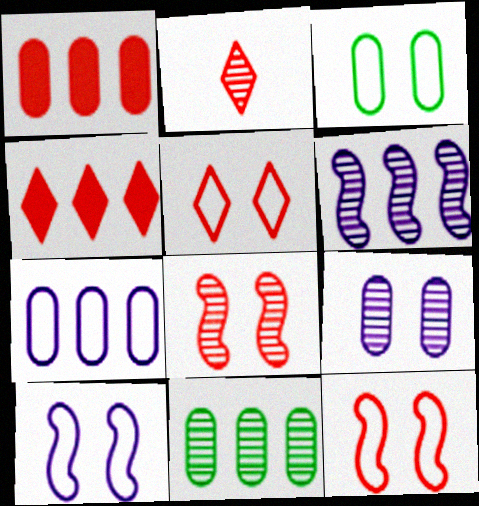[[1, 2, 12], 
[1, 7, 11], 
[2, 4, 5], 
[3, 5, 10]]